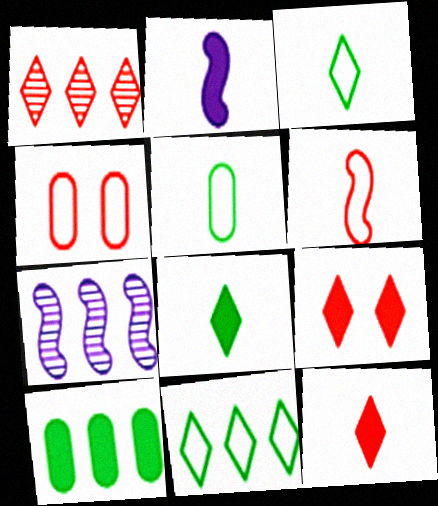[[2, 9, 10], 
[4, 7, 8], 
[5, 7, 9]]